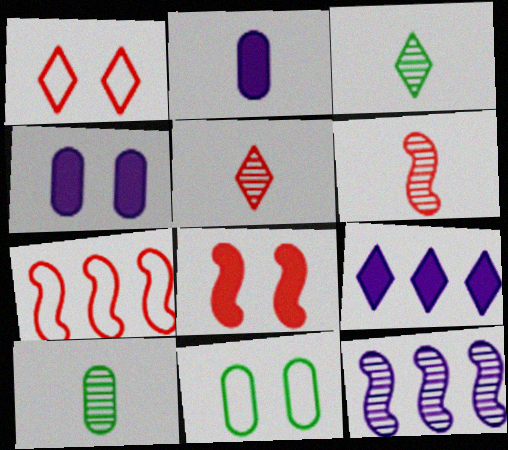[[1, 3, 9], 
[3, 4, 7], 
[6, 7, 8], 
[6, 9, 11]]